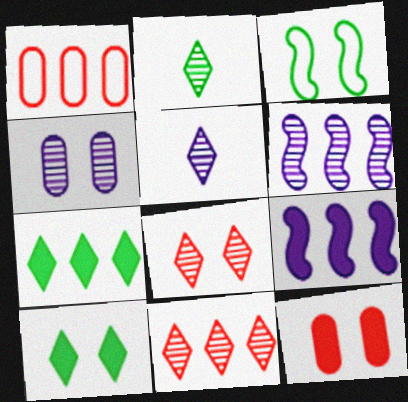[[1, 6, 7], 
[4, 5, 6]]